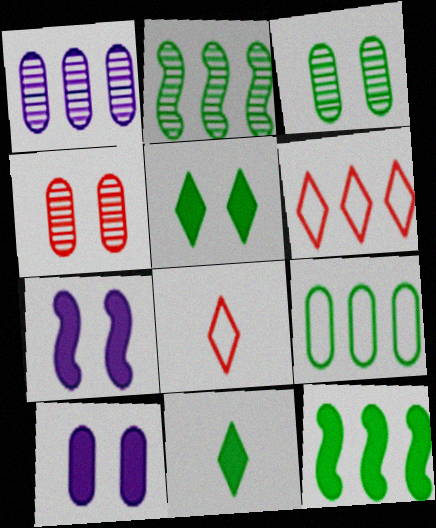[[1, 6, 12], 
[2, 8, 10]]